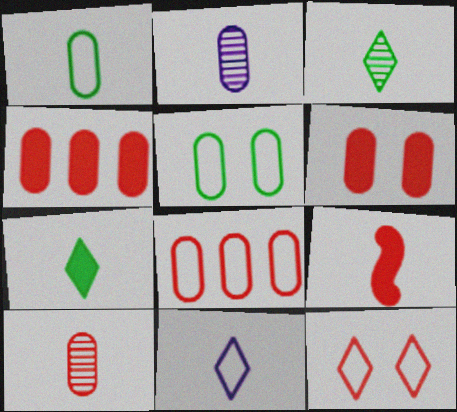[[2, 4, 5], 
[6, 8, 10]]